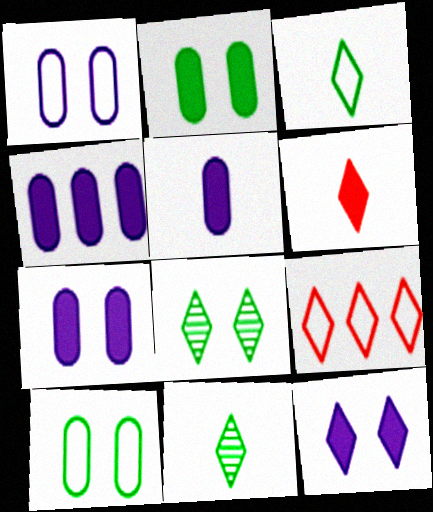[[4, 5, 7], 
[9, 11, 12]]